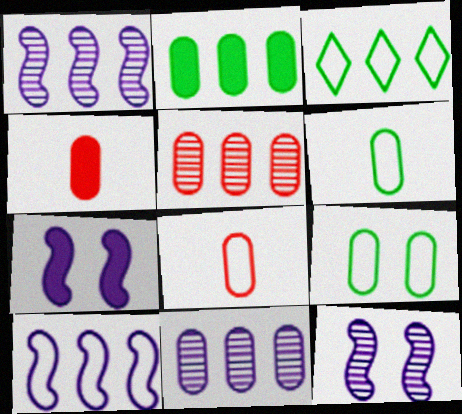[[3, 4, 12], 
[4, 9, 11]]